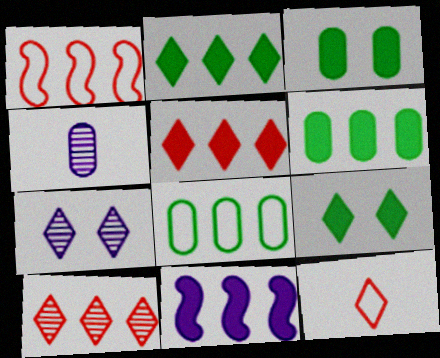[[1, 4, 9], 
[2, 7, 12], 
[5, 6, 11], 
[8, 10, 11]]